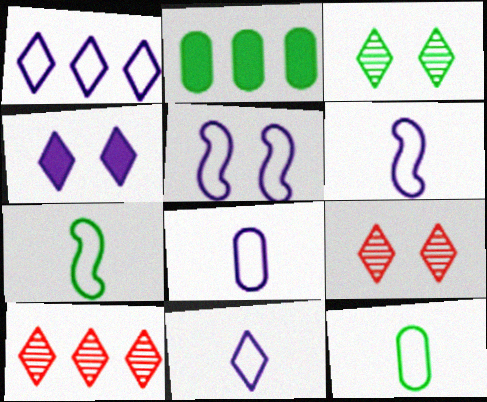[[1, 5, 8], 
[2, 3, 7], 
[2, 6, 9], 
[6, 8, 11]]